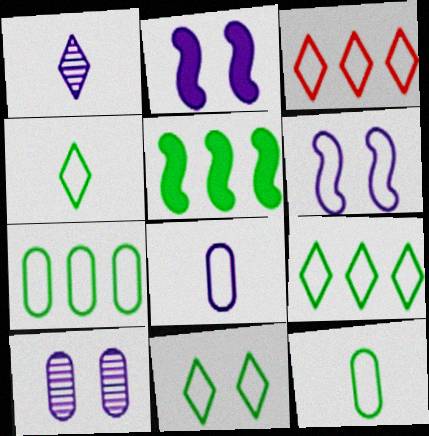[[3, 6, 12], 
[4, 9, 11]]